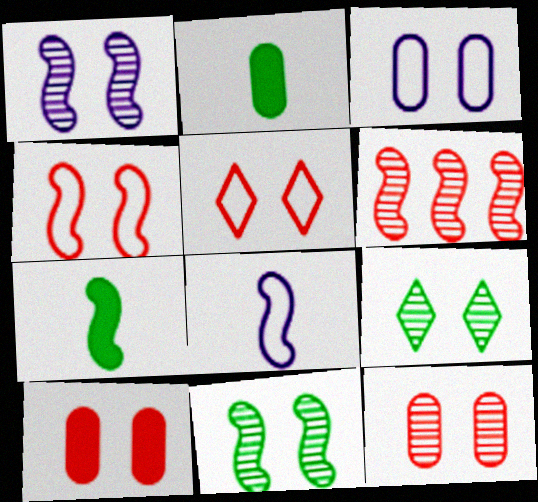[[1, 9, 12]]